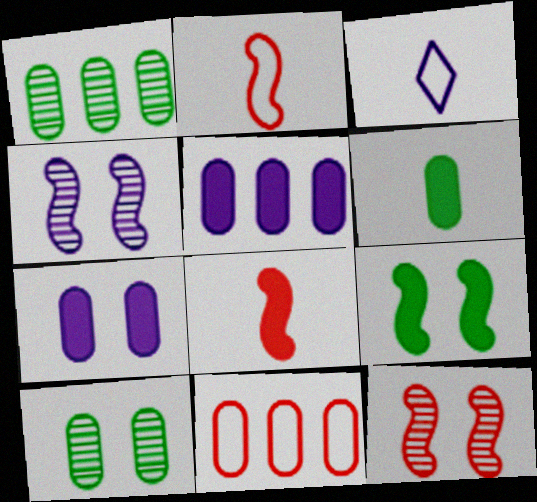[[1, 5, 11], 
[3, 4, 5]]